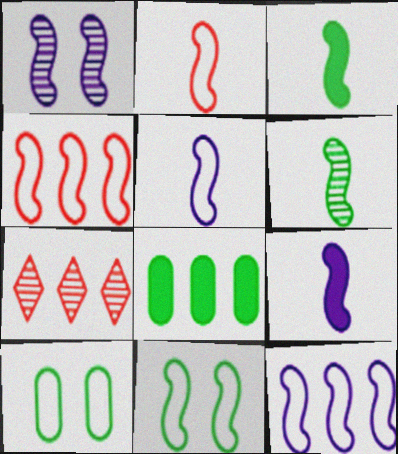[[1, 3, 4], 
[1, 9, 12], 
[2, 6, 9], 
[2, 11, 12], 
[4, 5, 11], 
[7, 8, 12], 
[7, 9, 10]]